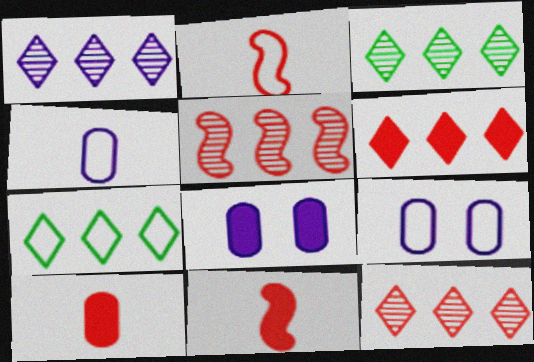[[1, 3, 12], 
[1, 6, 7], 
[2, 3, 8], 
[2, 7, 9], 
[3, 9, 11]]